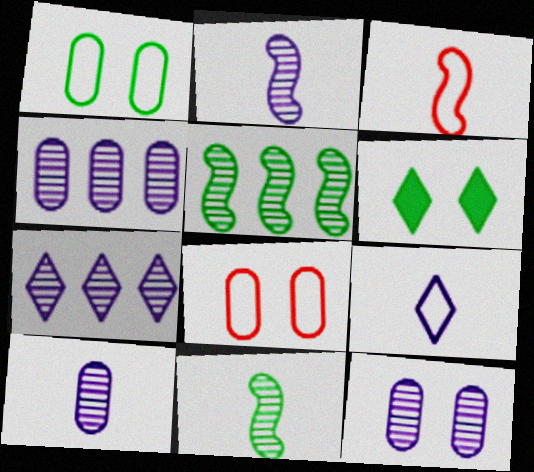[[2, 7, 12], 
[3, 4, 6], 
[4, 10, 12]]